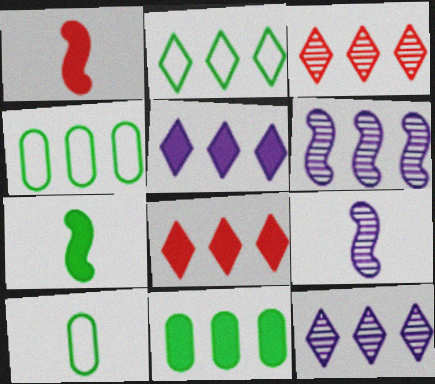[[2, 3, 5], 
[2, 8, 12], 
[4, 6, 8]]